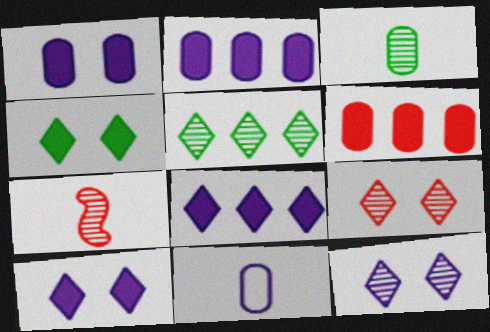[]